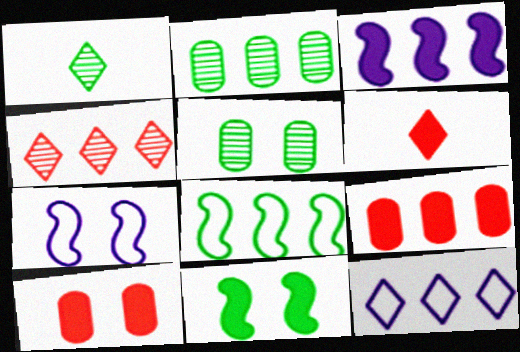[[1, 7, 9], 
[2, 6, 7]]